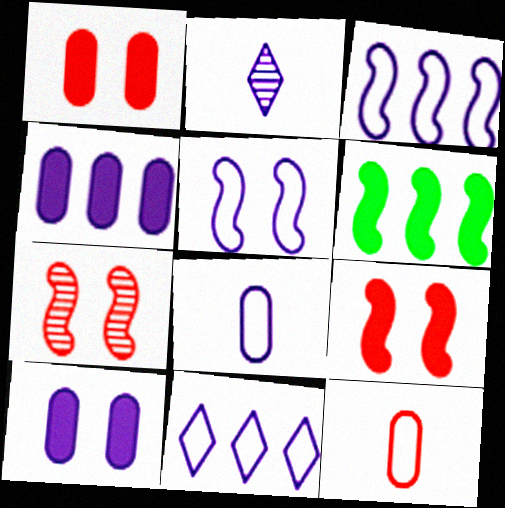[[2, 3, 10], 
[2, 4, 5], 
[5, 8, 11]]